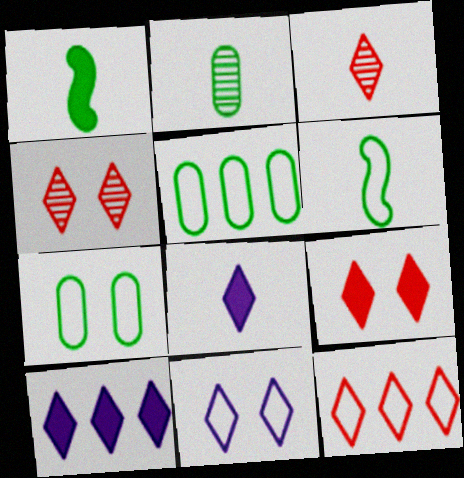[[3, 9, 12]]